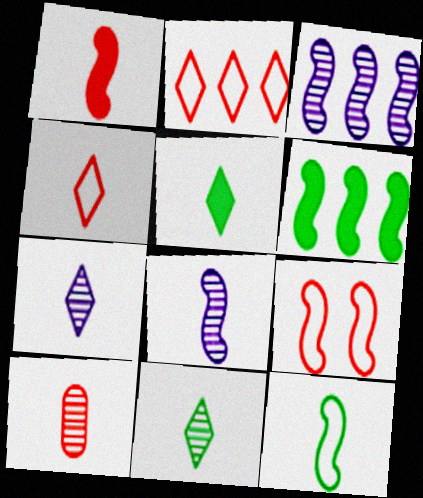[[1, 4, 10], 
[1, 8, 12], 
[4, 5, 7], 
[6, 8, 9], 
[8, 10, 11]]